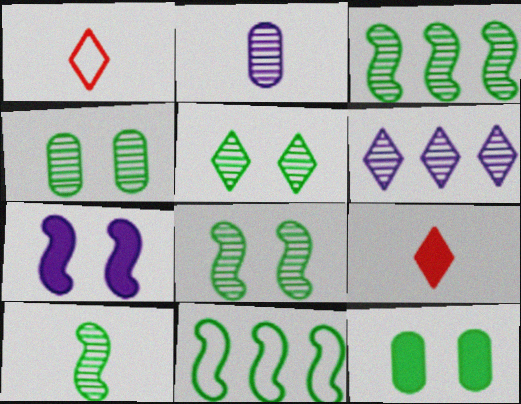[[3, 8, 10], 
[4, 5, 8]]